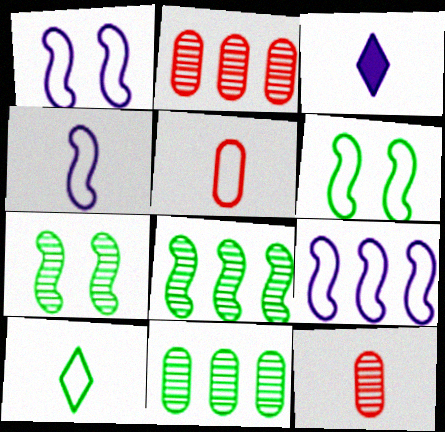[[1, 4, 9], 
[2, 3, 6], 
[4, 5, 10]]